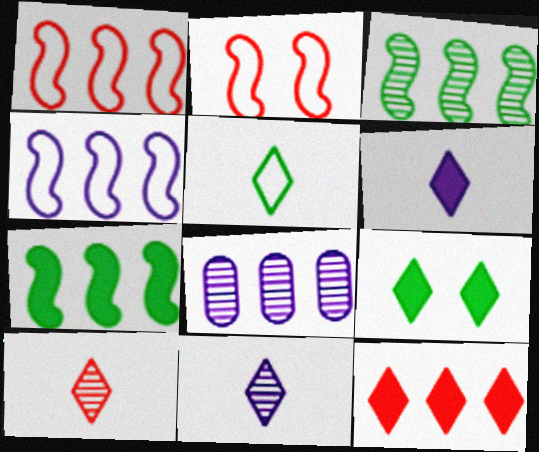[[5, 6, 10], 
[6, 9, 12]]